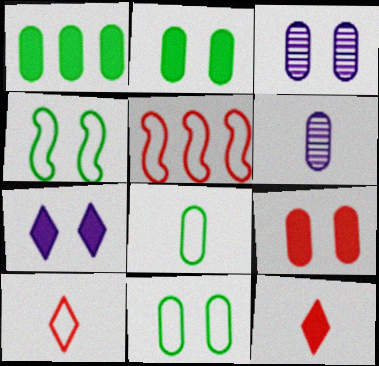[[3, 9, 11]]